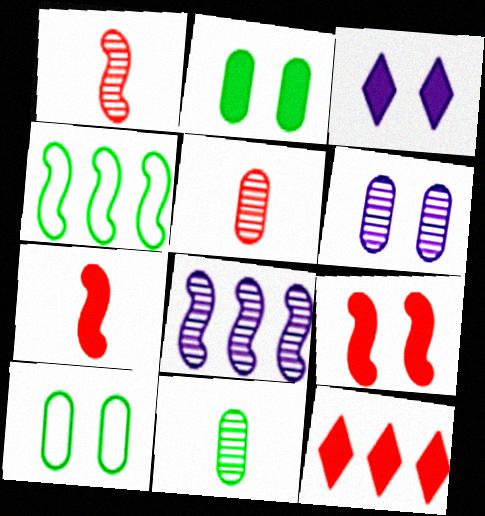[[2, 3, 9], 
[3, 4, 5]]